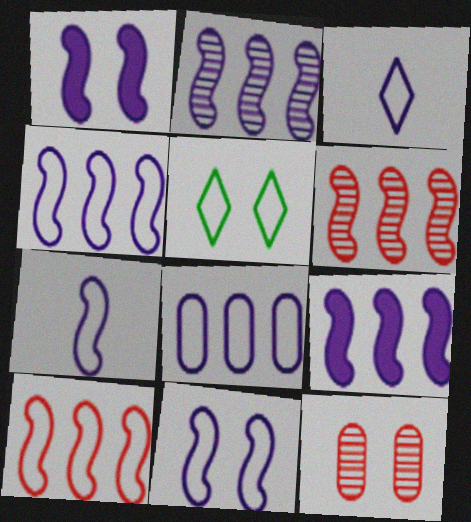[[1, 2, 7], 
[1, 5, 12], 
[2, 4, 9], 
[3, 8, 11], 
[4, 7, 11]]